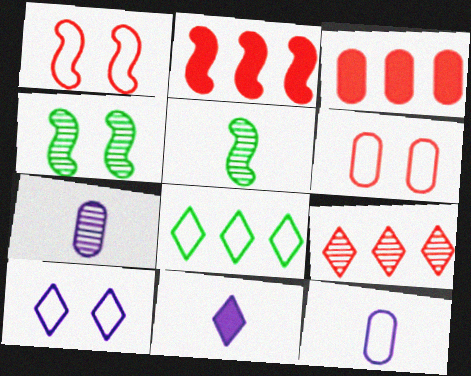[[1, 8, 12], 
[3, 5, 10], 
[4, 7, 9]]